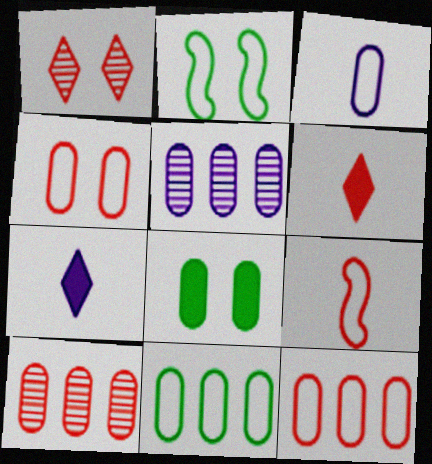[[2, 5, 6], 
[2, 7, 10], 
[3, 4, 11], 
[3, 8, 10]]